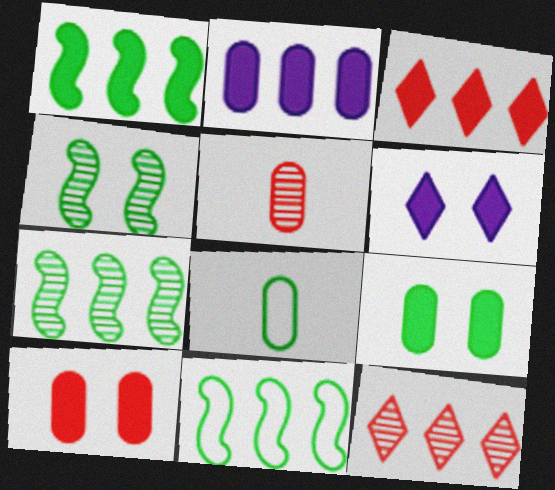[[1, 2, 3], 
[1, 7, 11], 
[2, 11, 12], 
[5, 6, 11]]